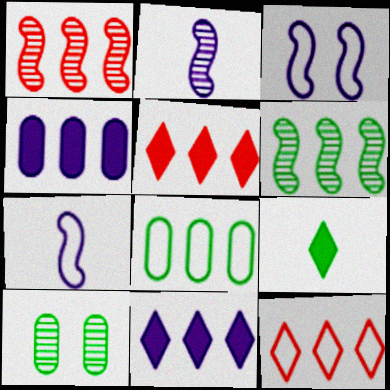[[1, 8, 11], 
[4, 6, 12], 
[5, 7, 10]]